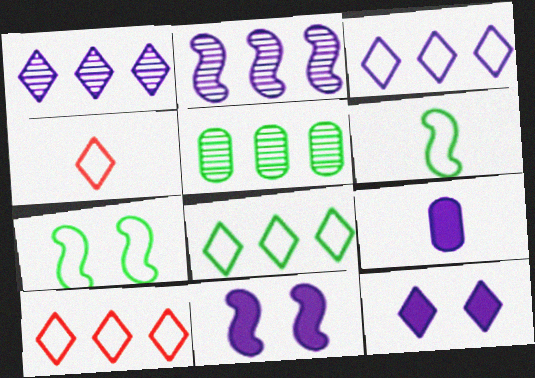[[3, 8, 10], 
[4, 5, 11]]